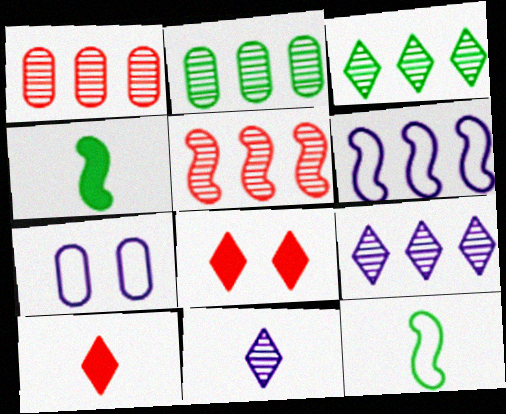[[2, 5, 9]]